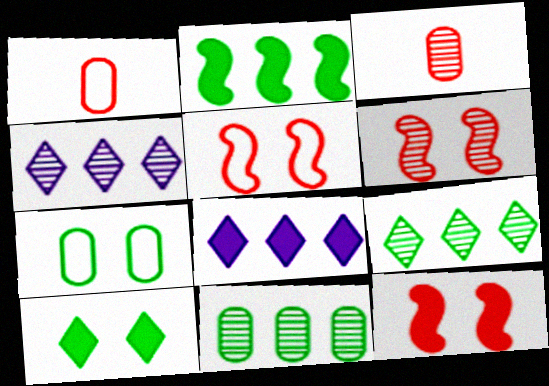[[5, 6, 12]]